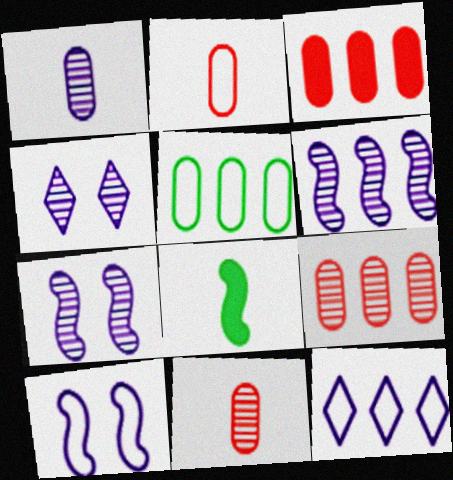[[1, 4, 6]]